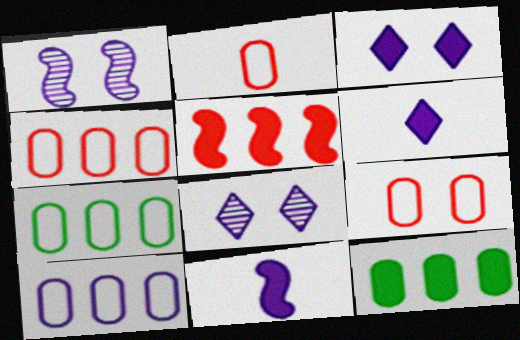[[1, 6, 10], 
[2, 4, 9], 
[4, 7, 10], 
[8, 10, 11]]